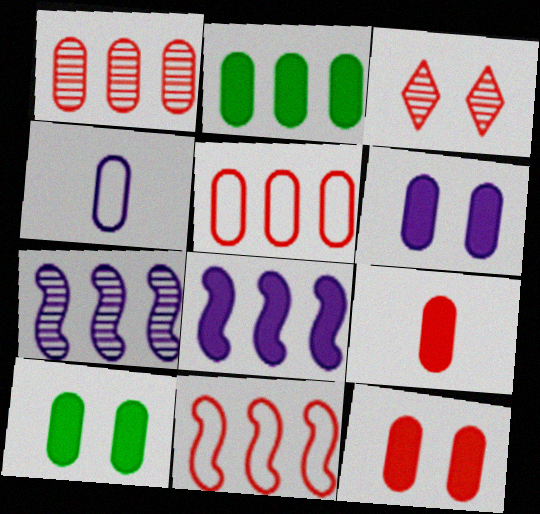[[1, 4, 10], 
[2, 6, 9], 
[3, 9, 11], 
[6, 10, 12]]